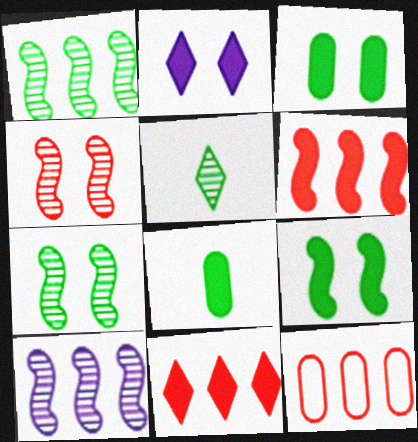[[2, 6, 8]]